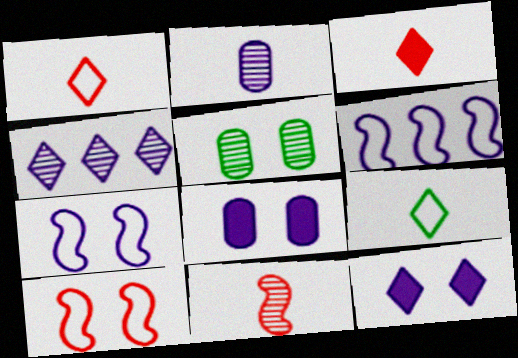[[2, 6, 12], 
[3, 5, 6], 
[4, 5, 11], 
[5, 10, 12]]